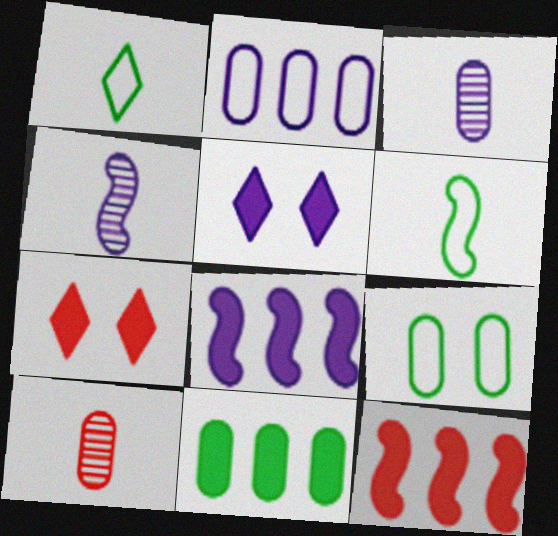[[2, 4, 5]]